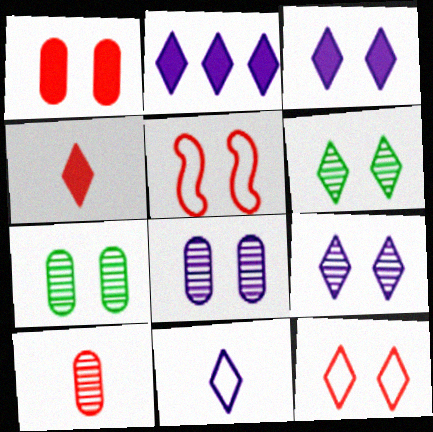[[2, 9, 11], 
[3, 5, 7], 
[3, 6, 12]]